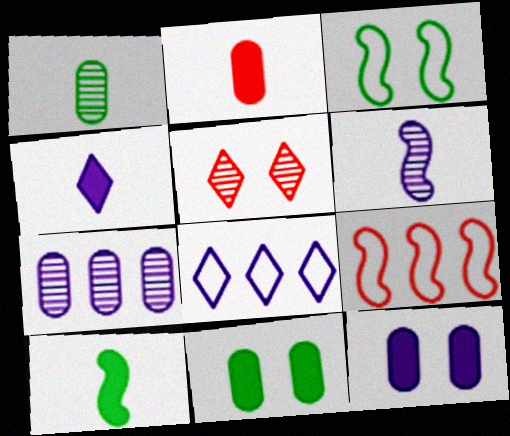[[2, 4, 10], 
[2, 5, 9], 
[3, 5, 12], 
[6, 8, 12]]